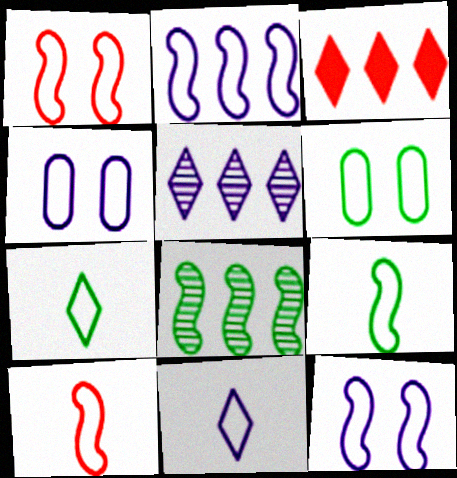[[1, 2, 9], 
[2, 4, 11]]